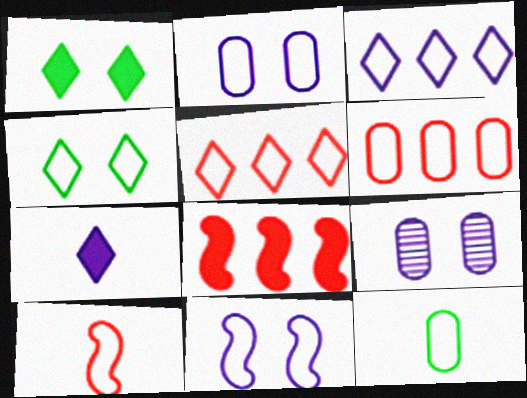[[2, 6, 12], 
[5, 11, 12]]